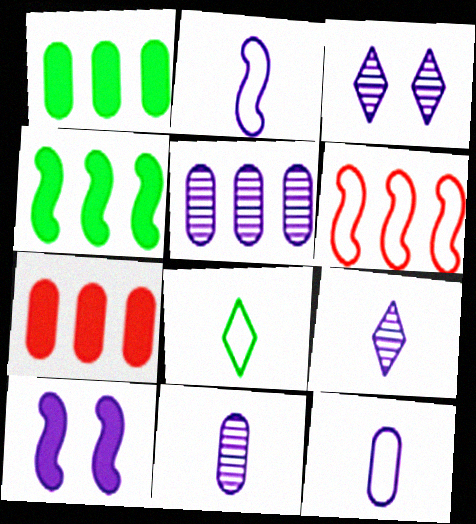[]